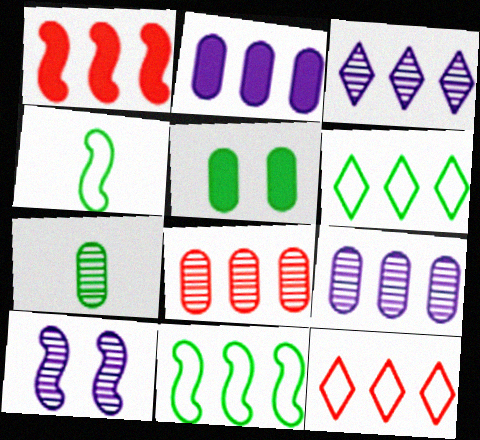[[1, 4, 10], 
[1, 6, 9], 
[1, 8, 12]]